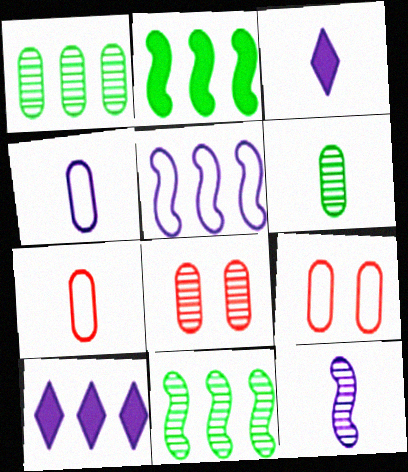[[3, 4, 12], 
[3, 9, 11]]